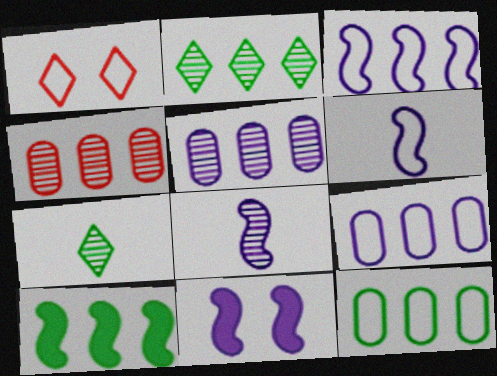[[1, 6, 12], 
[2, 10, 12], 
[3, 8, 11]]